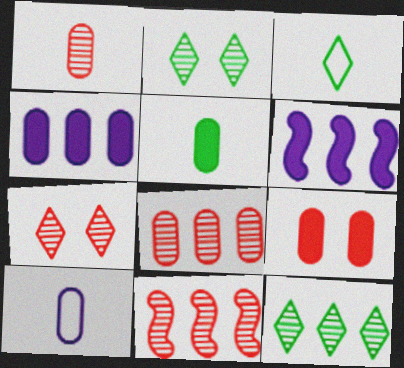[[1, 5, 10], 
[1, 7, 11], 
[4, 5, 9]]